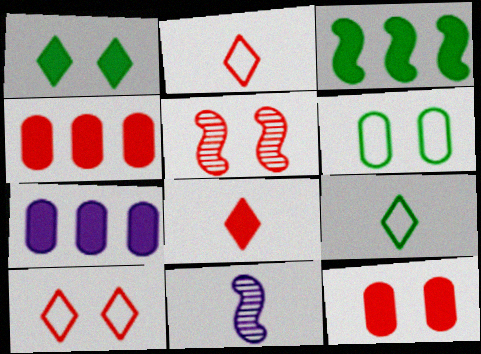[[2, 4, 5], 
[5, 7, 9], 
[5, 10, 12]]